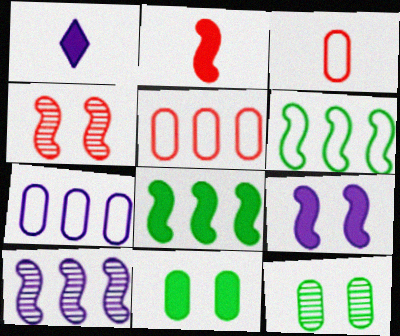[[2, 8, 9]]